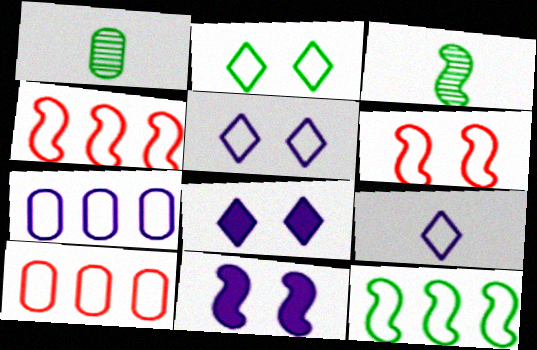[[1, 4, 8], 
[3, 4, 11], 
[3, 8, 10]]